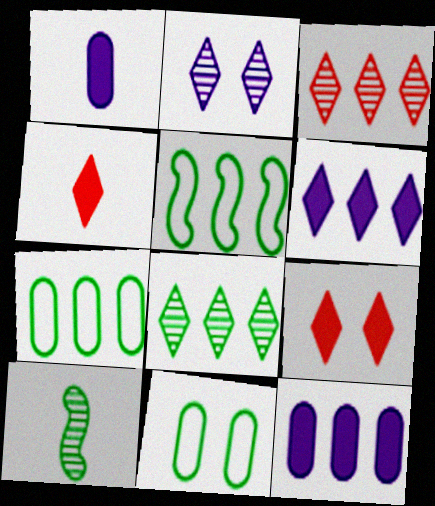[[3, 5, 12]]